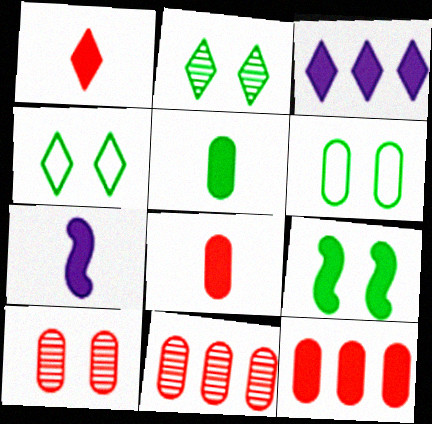[[1, 5, 7], 
[2, 6, 9], 
[3, 8, 9], 
[4, 7, 11]]